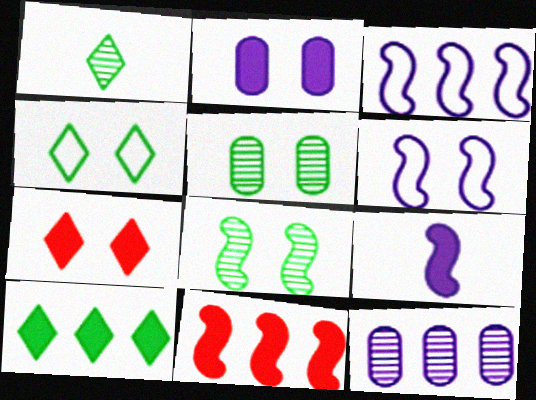[[1, 4, 10], 
[5, 6, 7]]